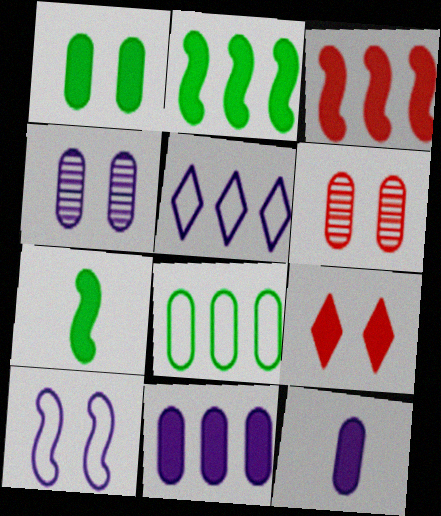[[2, 9, 12], 
[5, 6, 7], 
[6, 8, 12], 
[7, 9, 11]]